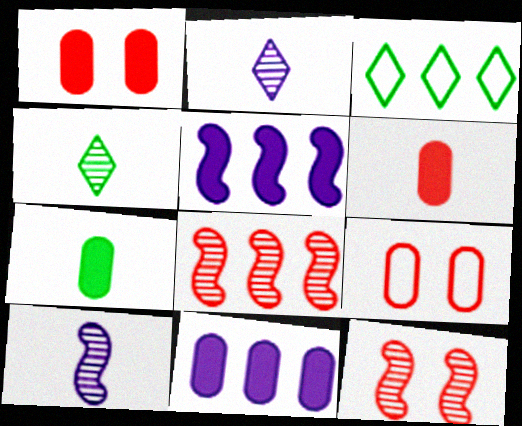[[1, 3, 10], 
[1, 7, 11], 
[3, 8, 11], 
[4, 5, 9]]